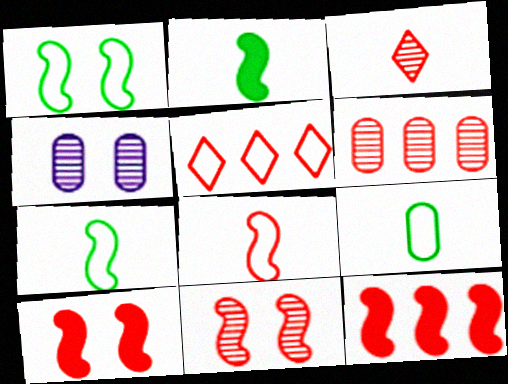[[2, 4, 5], 
[3, 6, 11], 
[5, 6, 12], 
[8, 11, 12]]